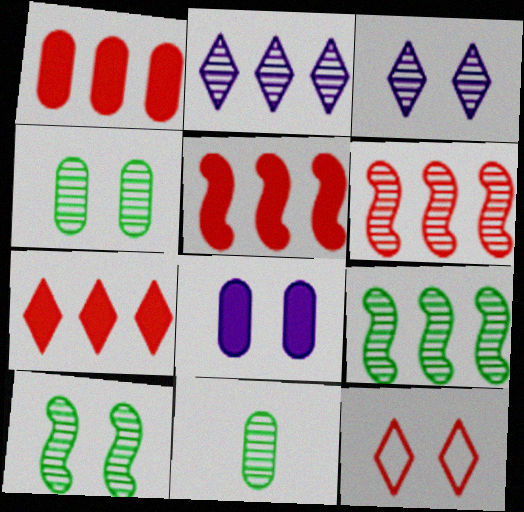[[1, 5, 7], 
[3, 6, 11], 
[8, 10, 12]]